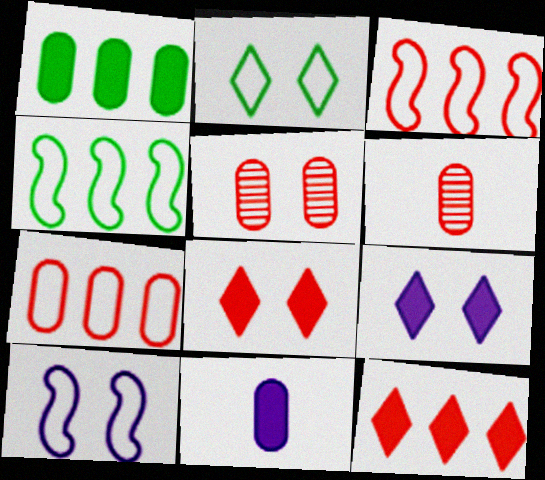[[3, 6, 8], 
[4, 6, 9]]